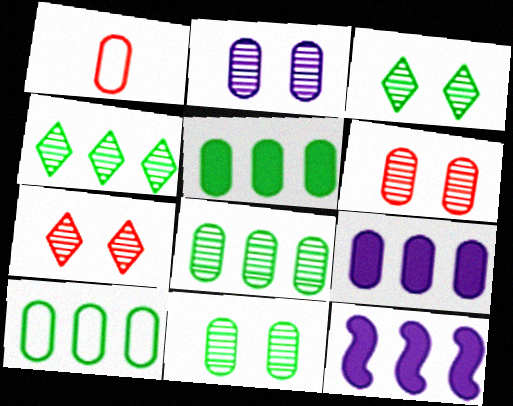[[1, 2, 5], 
[1, 3, 12], 
[1, 9, 11], 
[2, 6, 11], 
[5, 8, 10]]